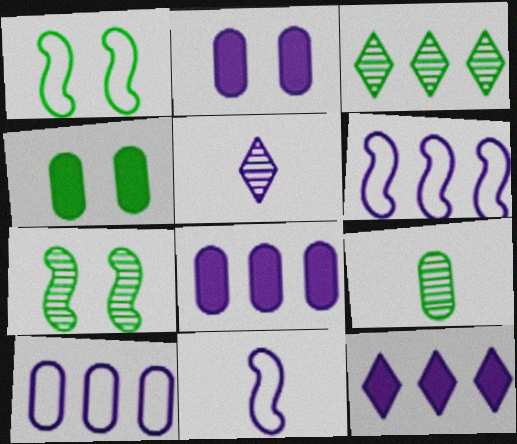[[2, 5, 6], 
[3, 7, 9]]